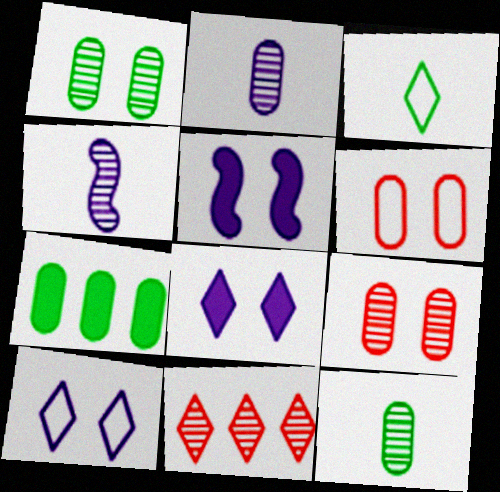[[1, 4, 11], 
[2, 6, 7], 
[3, 8, 11]]